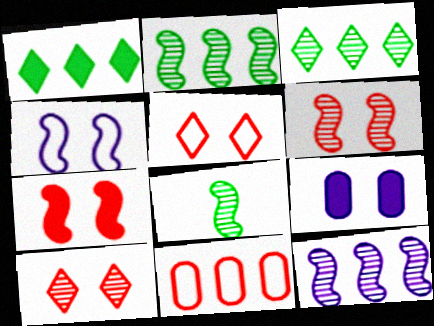[[1, 11, 12], 
[6, 8, 12]]